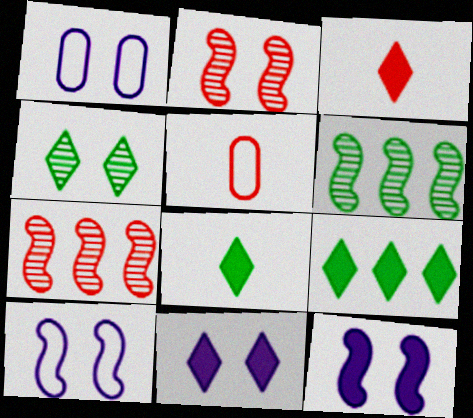[[1, 3, 6], 
[1, 7, 8], 
[3, 9, 11], 
[5, 6, 11]]